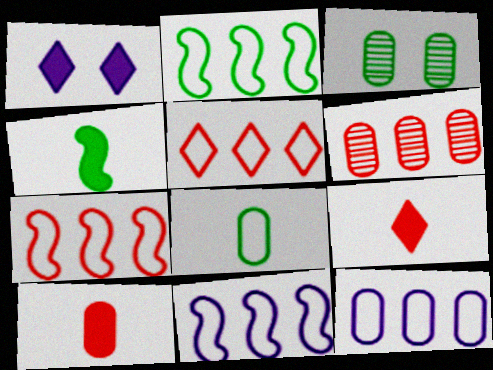[[2, 5, 12], 
[2, 7, 11], 
[3, 9, 11], 
[3, 10, 12]]